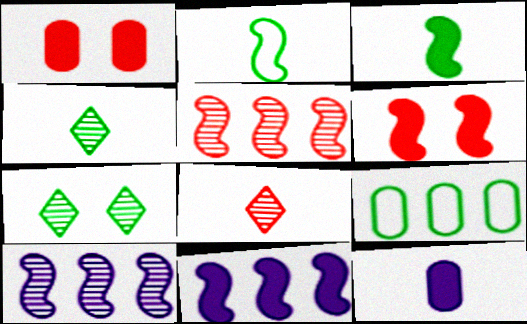[[2, 6, 10], 
[2, 8, 12], 
[3, 6, 11], 
[3, 7, 9]]